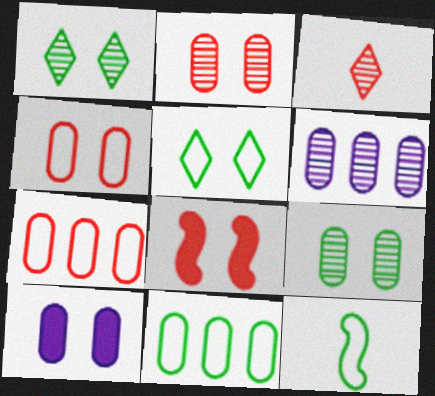[[3, 7, 8], 
[4, 9, 10], 
[5, 11, 12]]